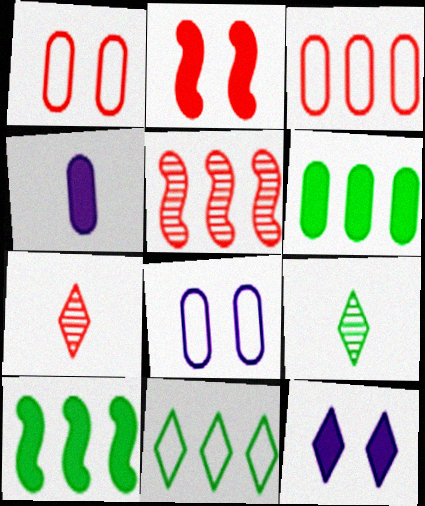[[2, 3, 7], 
[7, 8, 10], 
[7, 11, 12]]